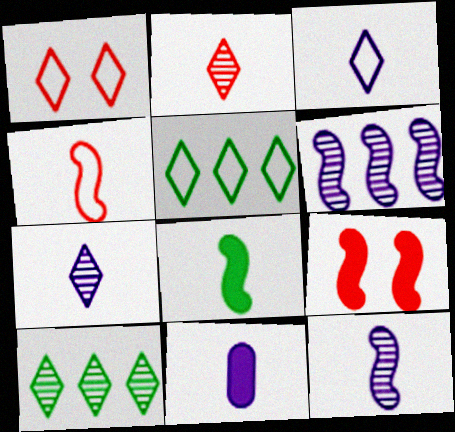[[1, 3, 5], 
[3, 11, 12], 
[4, 8, 12]]